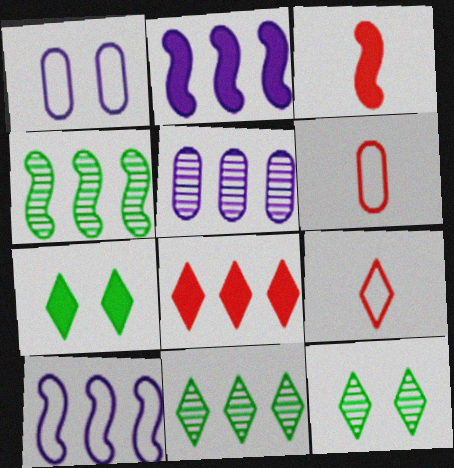[[1, 3, 11], 
[2, 6, 12]]